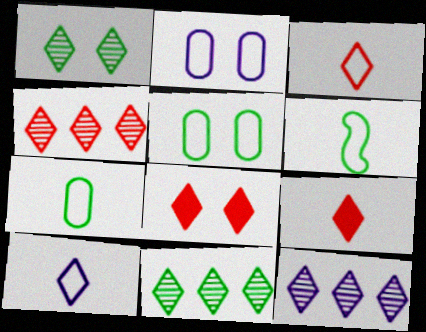[[3, 4, 8], 
[4, 11, 12], 
[8, 10, 11]]